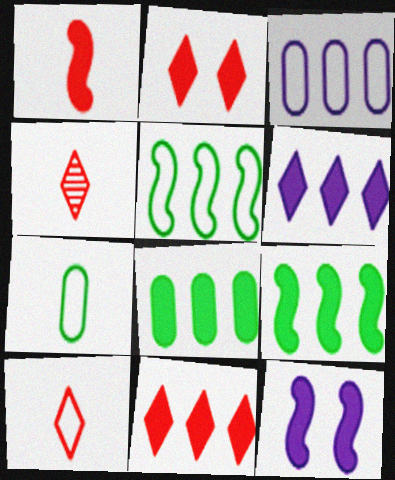[[1, 9, 12]]